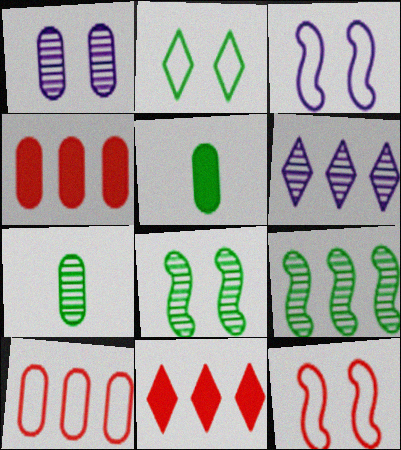[[1, 5, 10], 
[2, 5, 9], 
[3, 7, 11], 
[5, 6, 12]]